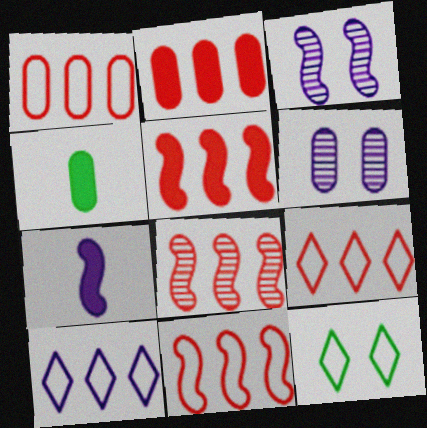[[1, 4, 6], 
[1, 9, 11], 
[2, 8, 9], 
[3, 4, 9], 
[5, 8, 11], 
[6, 7, 10]]